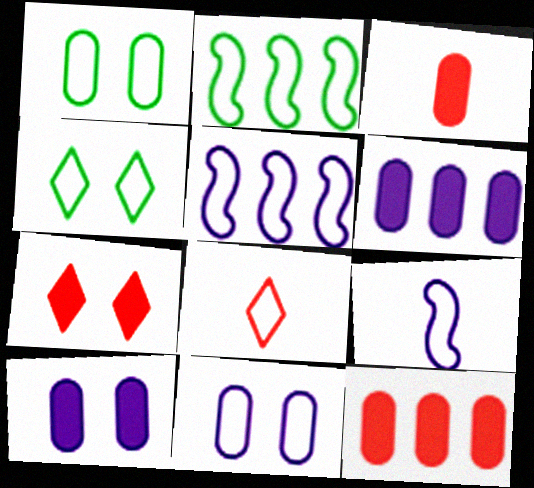[[1, 5, 8], 
[2, 8, 11]]